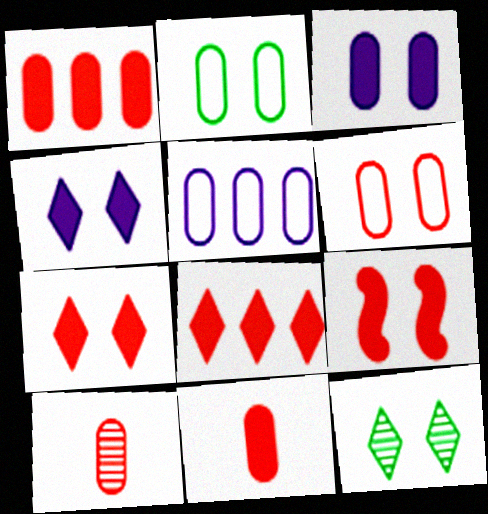[[1, 6, 10], 
[8, 9, 11]]